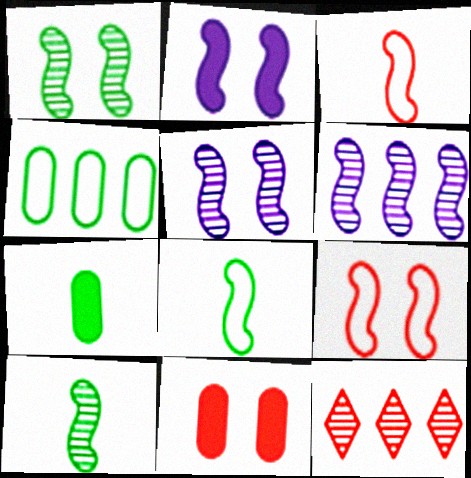[[1, 2, 9], 
[3, 11, 12]]